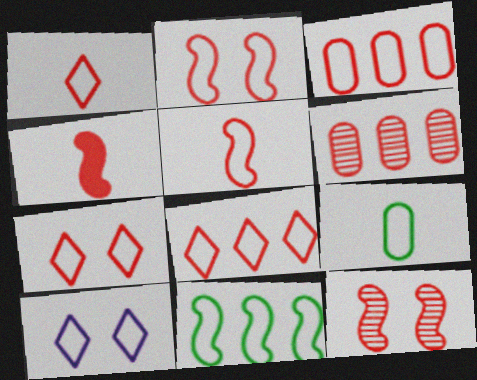[[1, 2, 3], 
[1, 7, 8], 
[3, 5, 7], 
[4, 6, 7]]